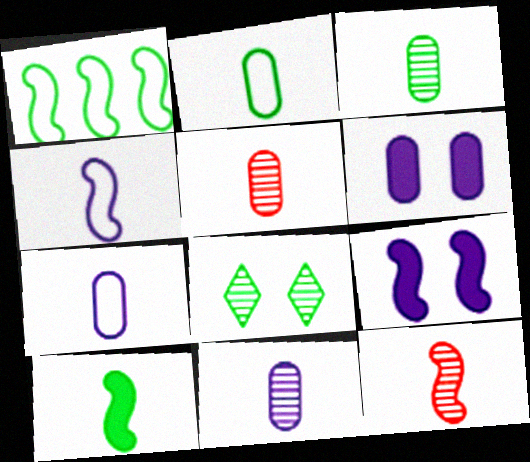[[1, 9, 12], 
[3, 5, 11], 
[4, 10, 12]]